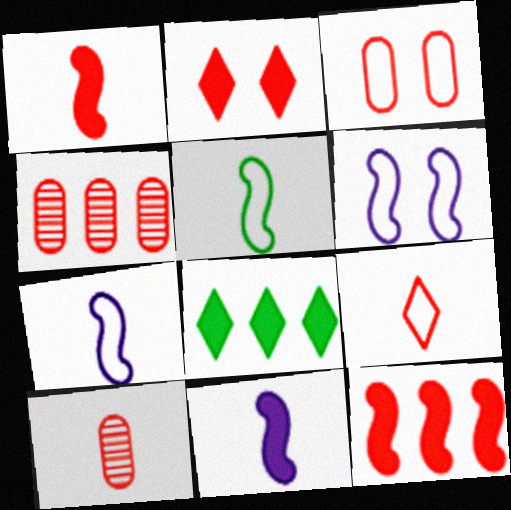[[1, 9, 10], 
[6, 8, 10]]